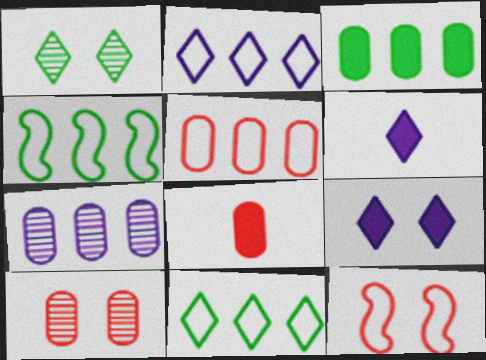[[2, 4, 5], 
[3, 5, 7], 
[4, 6, 10], 
[5, 8, 10]]